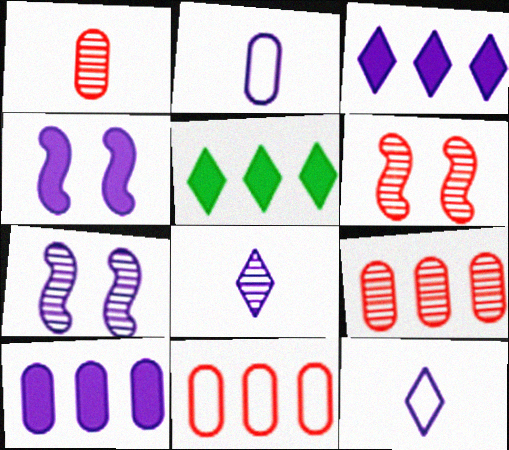[[2, 3, 7], 
[2, 5, 6], 
[7, 10, 12]]